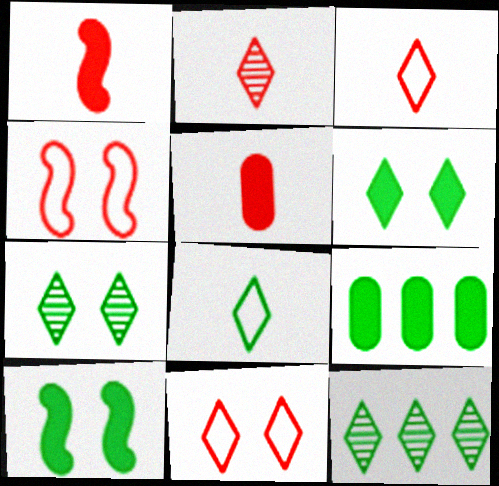[[6, 8, 12]]